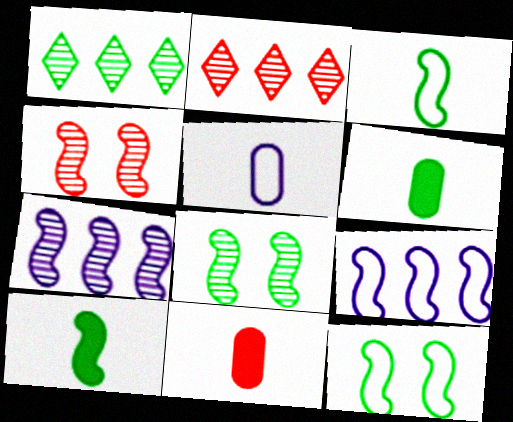[[1, 6, 12], 
[4, 9, 10]]